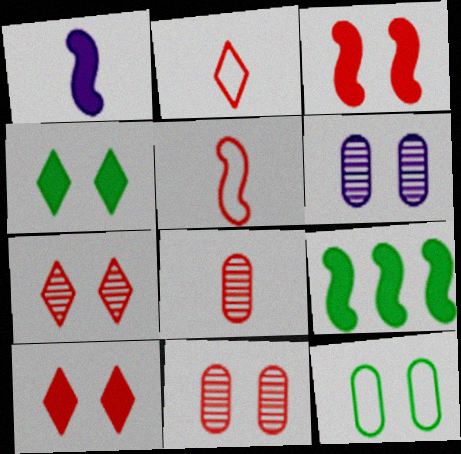[[1, 3, 9], 
[2, 6, 9]]